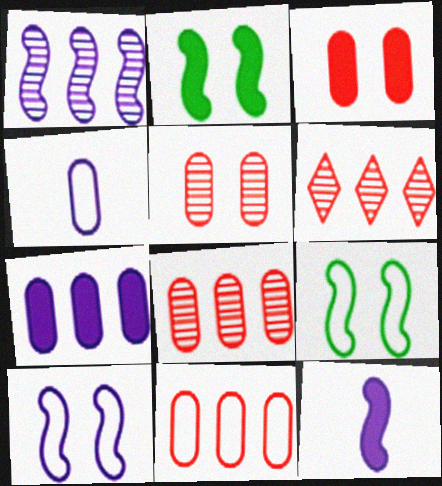[[1, 10, 12], 
[2, 4, 6]]